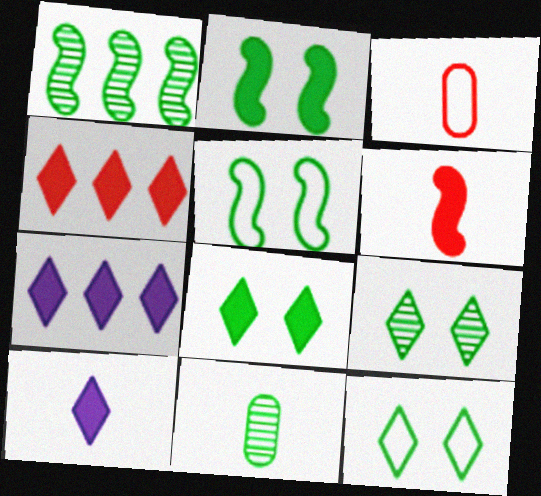[[1, 9, 11], 
[4, 8, 10], 
[8, 9, 12]]